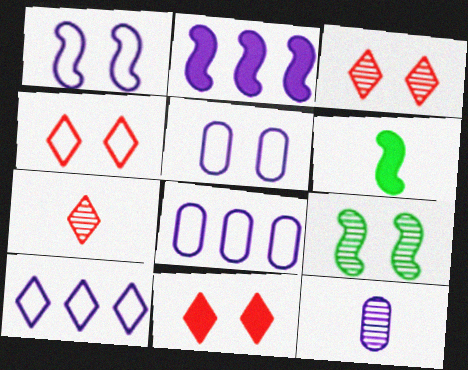[[3, 4, 11], 
[3, 6, 8], 
[5, 9, 11]]